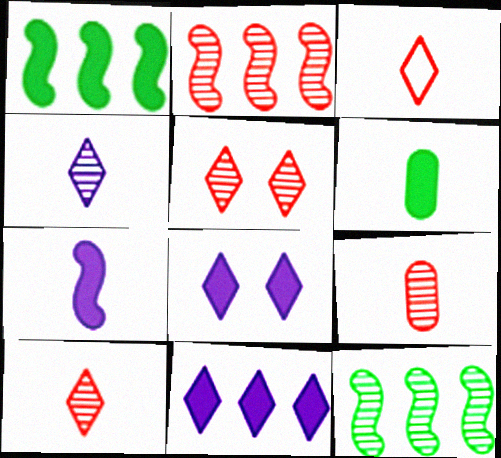[[2, 5, 9]]